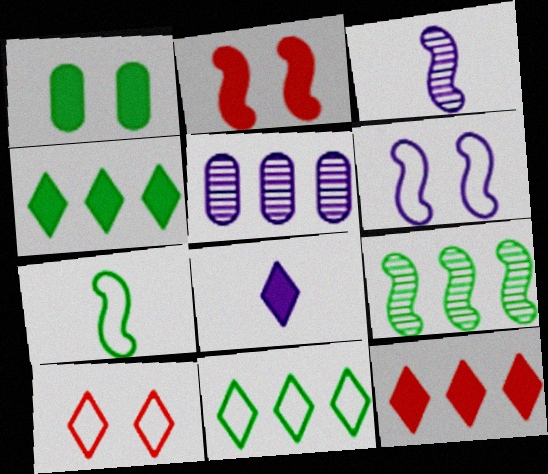[[5, 6, 8]]